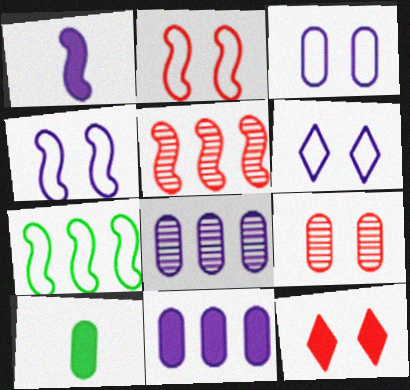[[1, 6, 8], 
[2, 9, 12], 
[3, 4, 6], 
[5, 6, 10]]